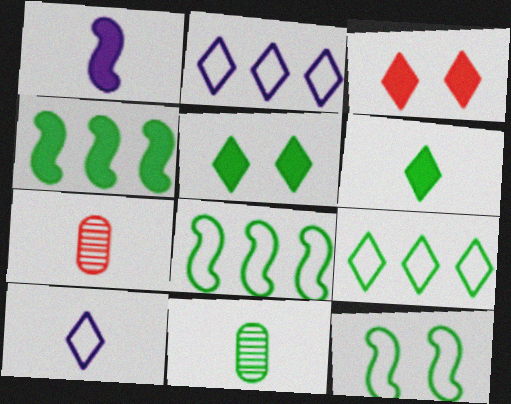[[5, 8, 11]]